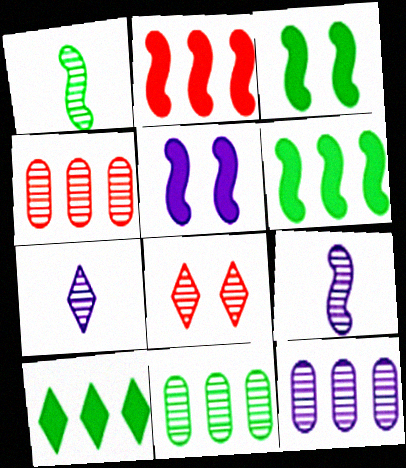[[1, 8, 12], 
[4, 11, 12], 
[8, 9, 11]]